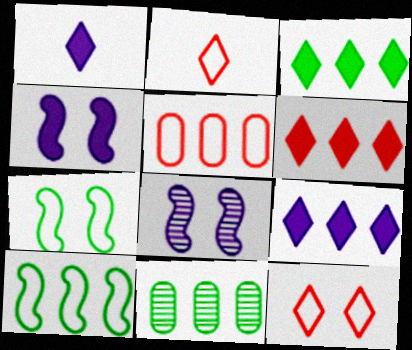[[2, 4, 11], 
[3, 6, 9], 
[3, 10, 11]]